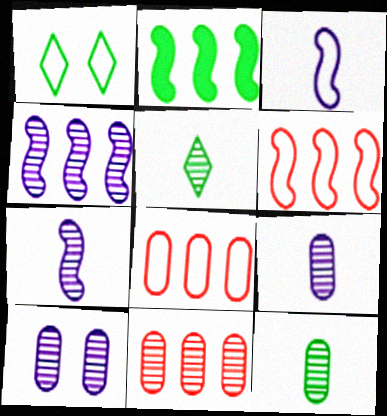[[1, 2, 12], 
[1, 3, 8], 
[2, 4, 6], 
[10, 11, 12]]